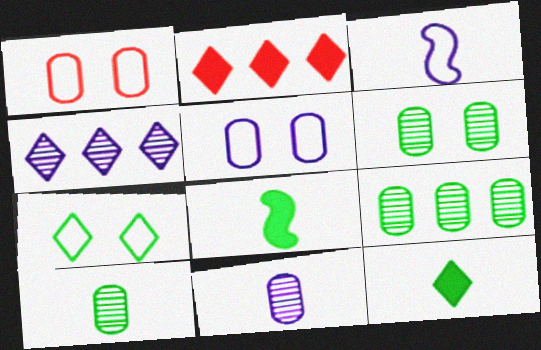[[1, 4, 8], 
[2, 3, 6], 
[6, 9, 10], 
[7, 8, 9]]